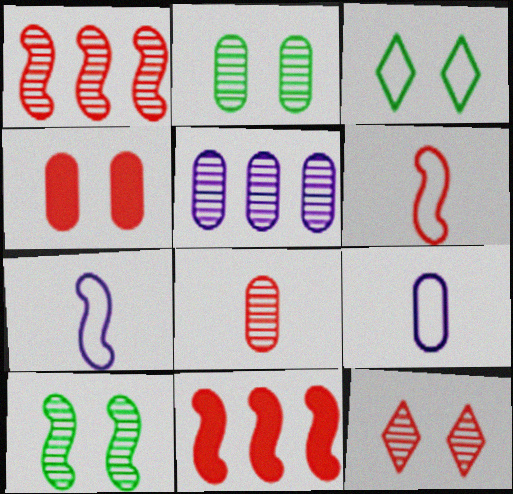[[1, 8, 12], 
[2, 5, 8], 
[7, 10, 11]]